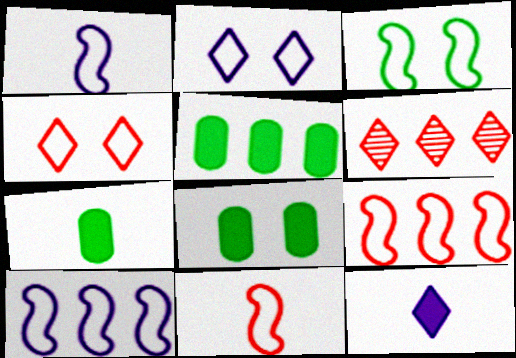[[1, 3, 9], 
[1, 6, 8], 
[3, 10, 11], 
[5, 6, 10], 
[5, 7, 8]]